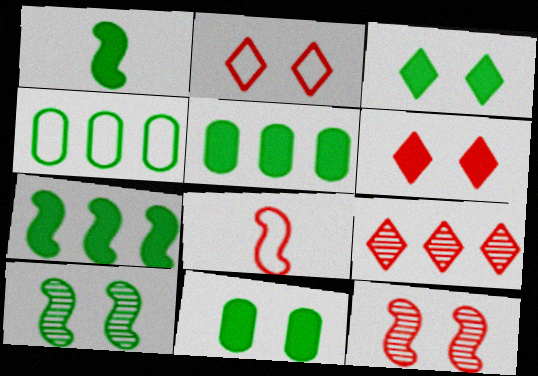[[1, 3, 5]]